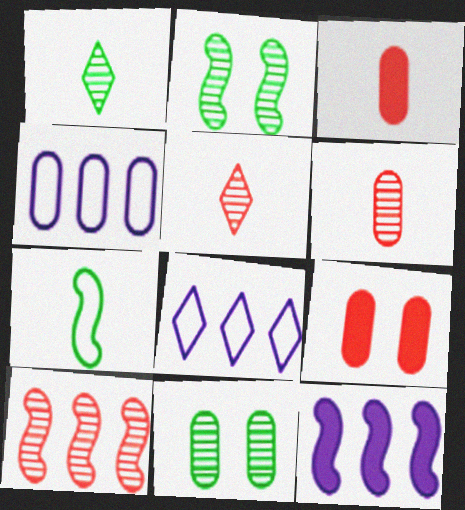[[2, 3, 8], 
[3, 4, 11]]